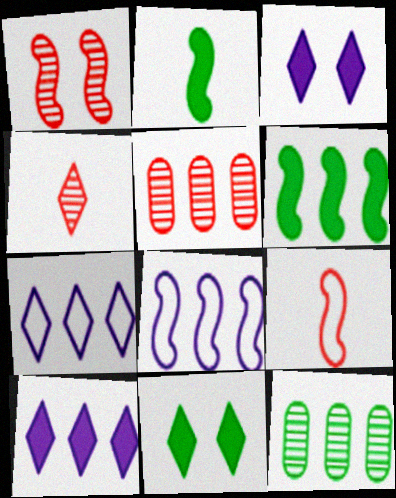[[1, 2, 8], 
[1, 4, 5], 
[3, 9, 12], 
[4, 7, 11], 
[5, 6, 7]]